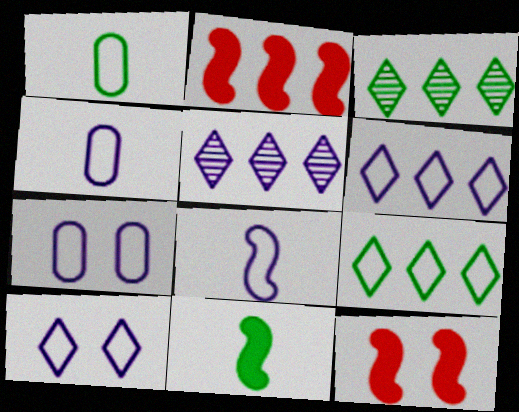[[1, 5, 12], 
[3, 4, 12], 
[6, 7, 8]]